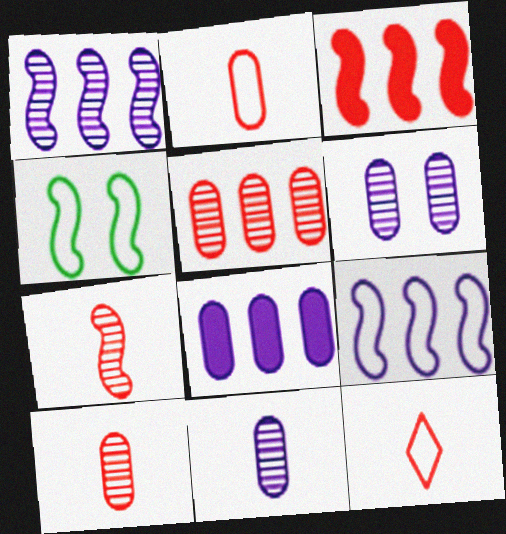[]